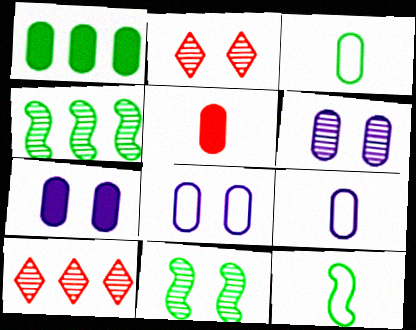[[1, 5, 7], 
[2, 6, 11], 
[6, 7, 8], 
[7, 10, 12]]